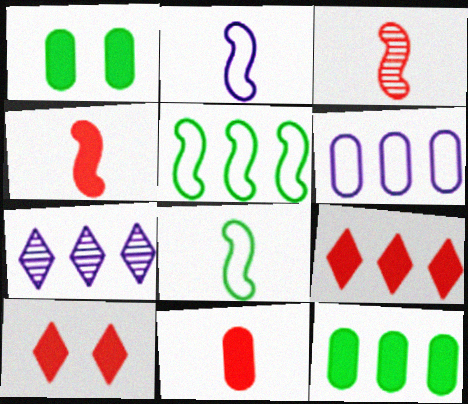[]